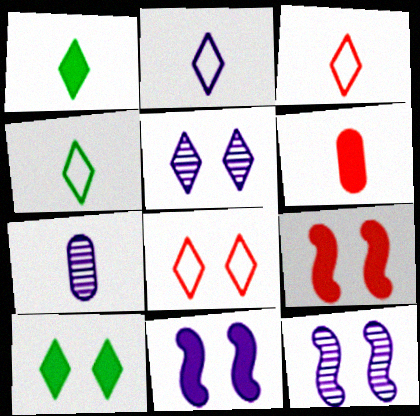[[2, 3, 4], 
[5, 8, 10]]